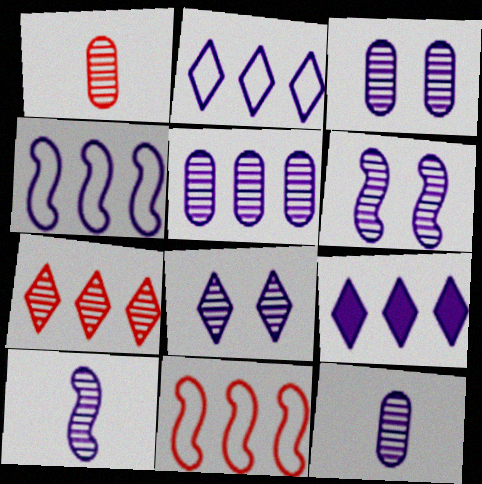[[3, 5, 12], 
[3, 6, 8], 
[4, 5, 9], 
[5, 8, 10]]